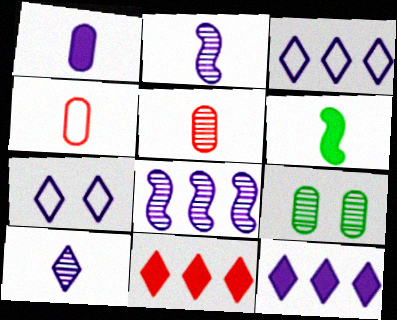[[1, 7, 8], 
[4, 6, 10], 
[7, 10, 12]]